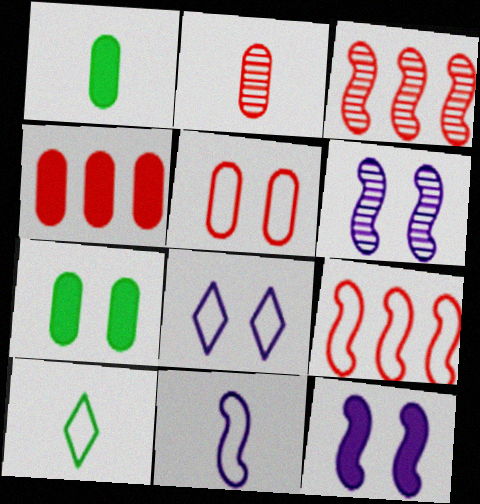[[1, 3, 8], 
[2, 4, 5], 
[4, 6, 10]]